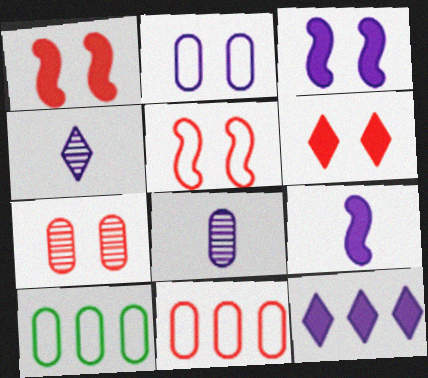[[1, 4, 10], 
[5, 6, 7]]